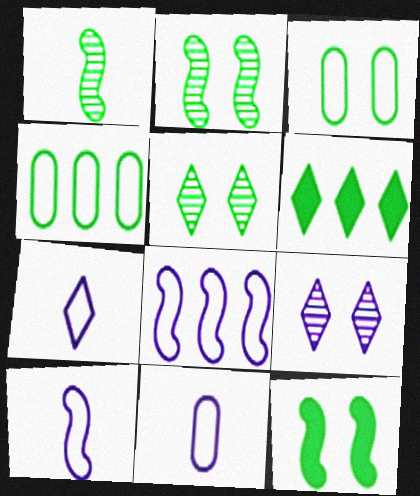[[1, 3, 6], 
[3, 5, 12], 
[7, 10, 11]]